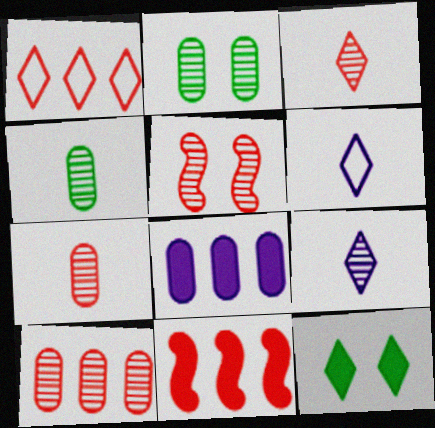[[1, 9, 12], 
[1, 10, 11], 
[2, 6, 11], 
[3, 5, 10]]